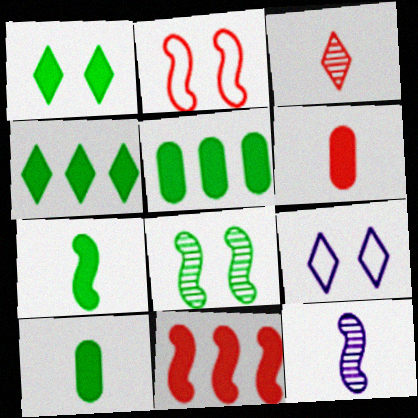[[1, 5, 7], 
[3, 4, 9]]